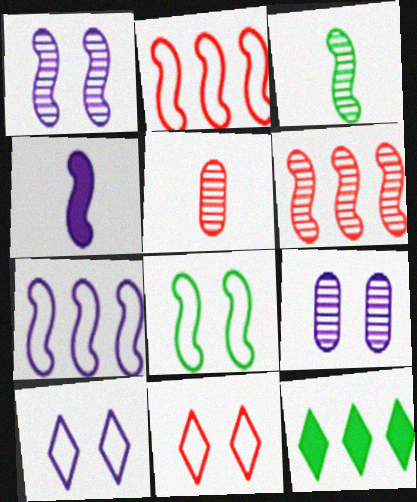[[1, 3, 6], 
[1, 4, 7], 
[4, 6, 8]]